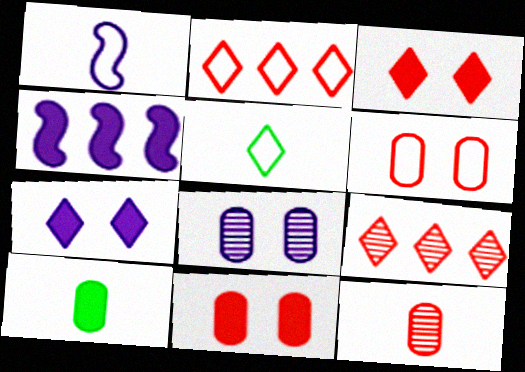[[3, 4, 10], 
[5, 7, 9]]